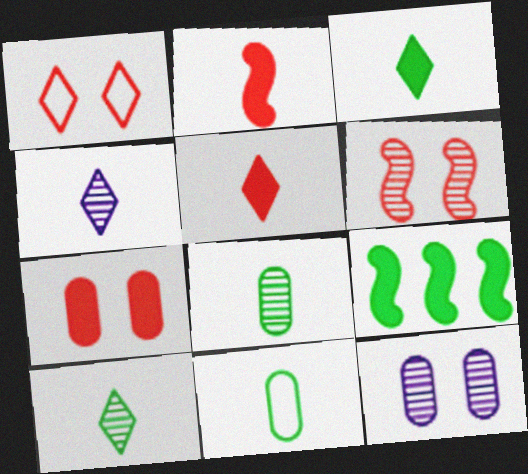[[1, 6, 7], 
[2, 4, 11]]